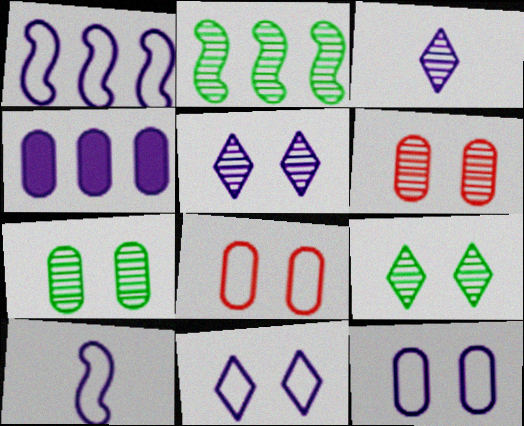[[2, 3, 6], 
[4, 5, 10]]